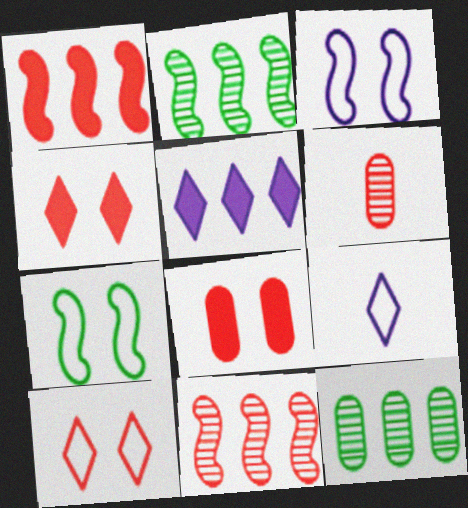[[1, 6, 10], 
[2, 8, 9], 
[5, 6, 7]]